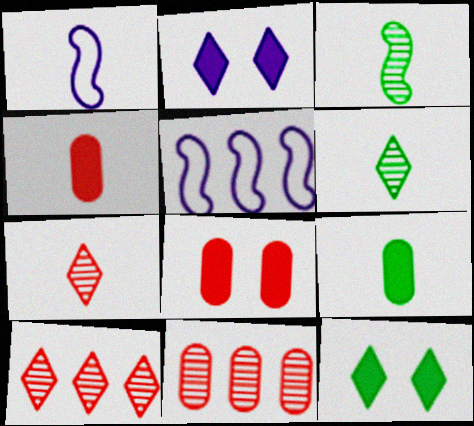[[1, 4, 6], 
[1, 7, 9], 
[1, 11, 12], 
[5, 6, 8]]